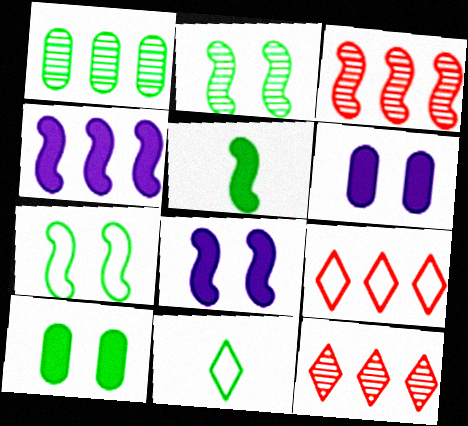[[1, 4, 9], 
[3, 6, 11]]